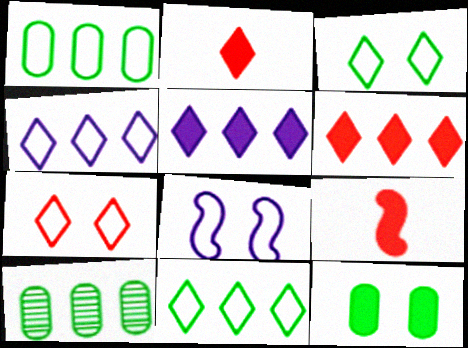[[2, 8, 10], 
[5, 9, 12]]